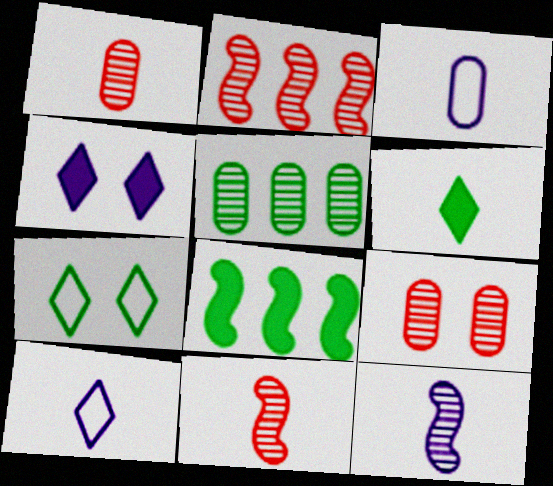[[3, 6, 11], 
[8, 9, 10]]